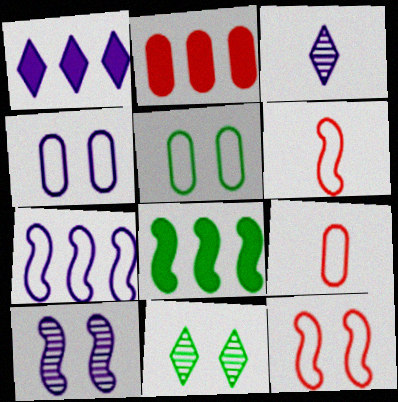[[1, 2, 8], 
[6, 8, 10]]